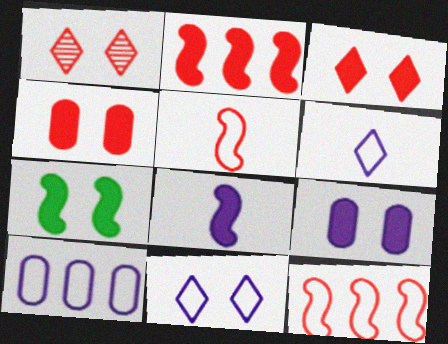[[2, 7, 8], 
[3, 7, 9]]